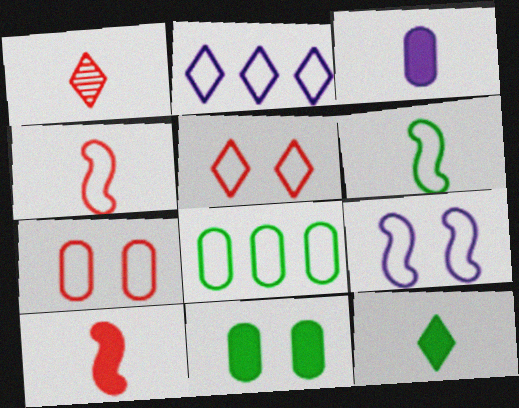[[1, 3, 6], 
[2, 6, 7], 
[3, 10, 12]]